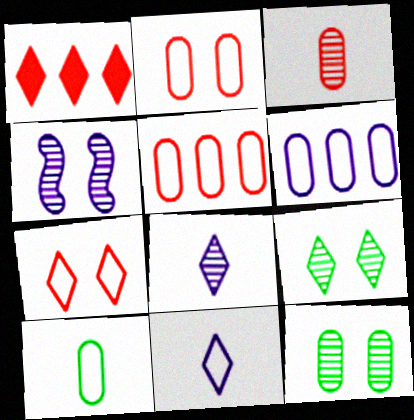[[1, 4, 10], 
[1, 9, 11], 
[2, 6, 10]]